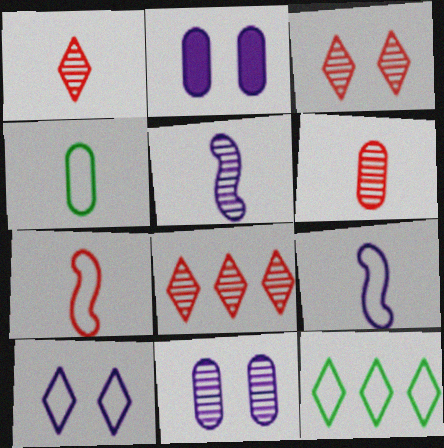[[1, 3, 8]]